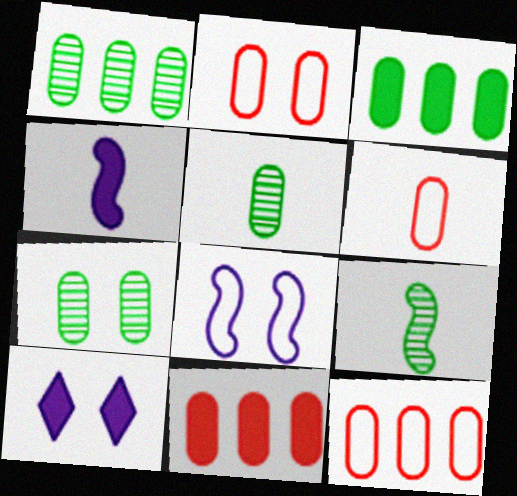[[1, 5, 7], 
[2, 6, 12], 
[9, 10, 12]]